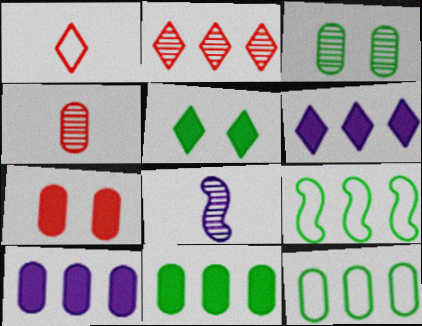[[2, 3, 8], 
[2, 9, 10]]